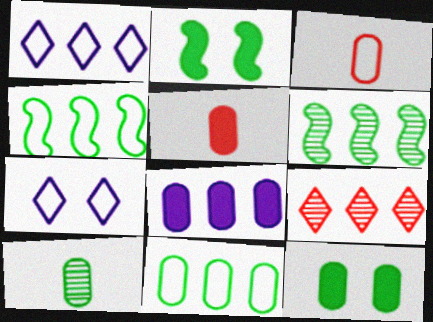[[3, 4, 7], 
[4, 8, 9], 
[5, 6, 7], 
[5, 8, 12], 
[10, 11, 12]]